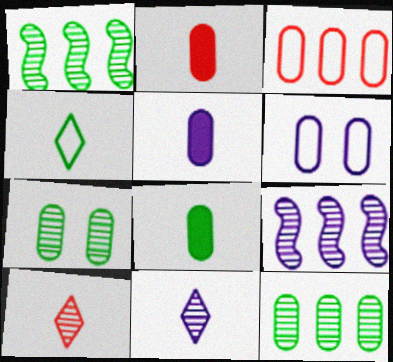[[2, 5, 8], 
[2, 6, 12], 
[3, 5, 7], 
[7, 9, 10]]